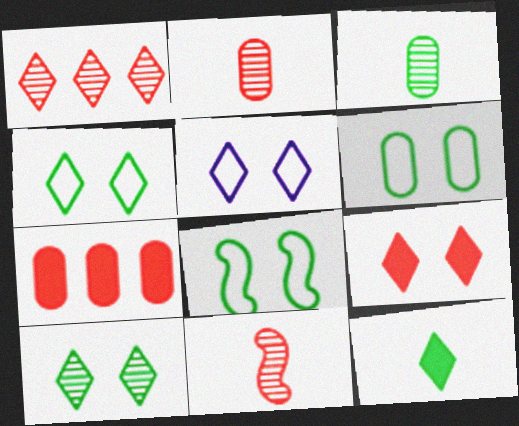[[1, 5, 12], 
[4, 6, 8], 
[5, 9, 10]]